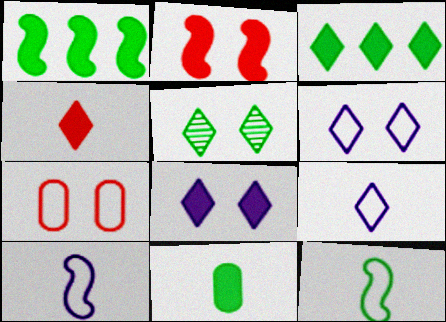[[3, 4, 8]]